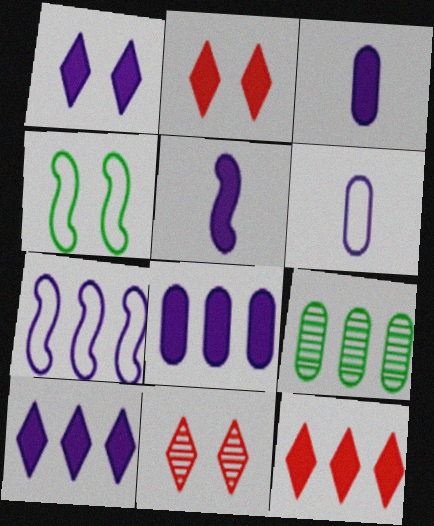[[1, 5, 8], 
[7, 9, 12]]